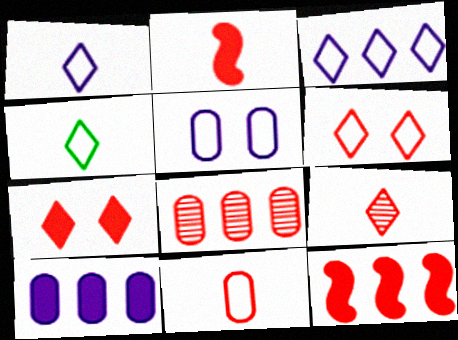[[2, 6, 8], 
[2, 9, 11], 
[3, 4, 6]]